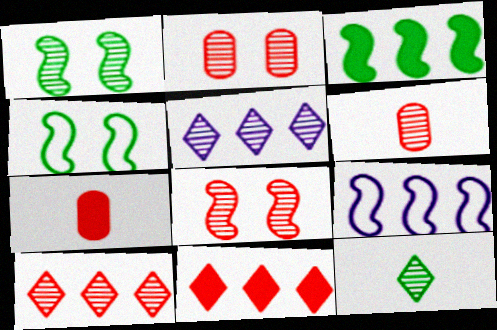[[1, 5, 6], 
[4, 5, 7], 
[6, 8, 10]]